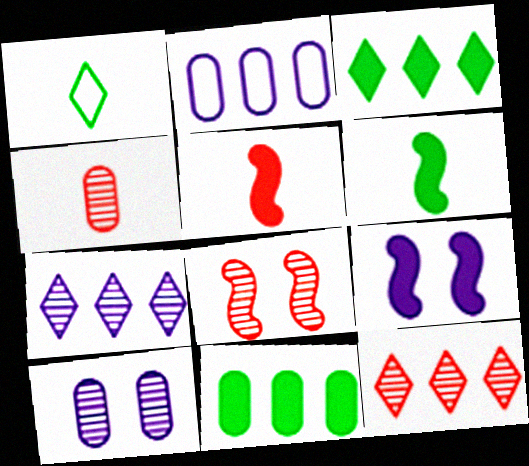[[4, 8, 12]]